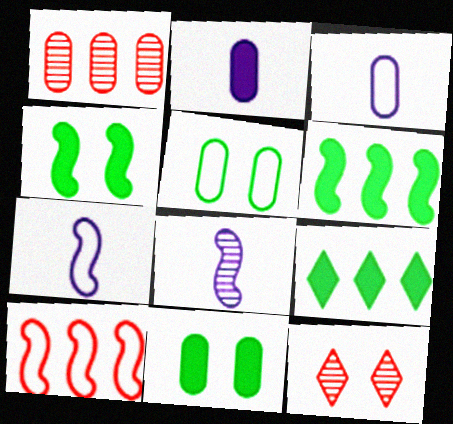[[1, 2, 5], 
[1, 3, 11], 
[3, 6, 12], 
[4, 8, 10]]